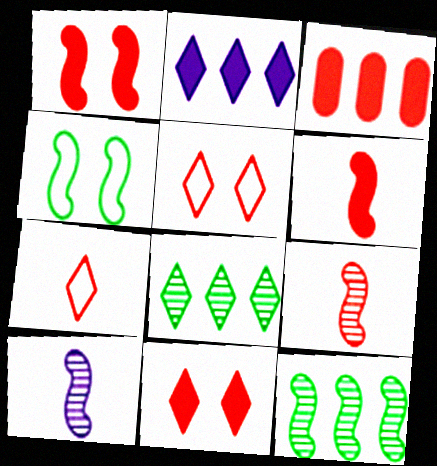[[3, 5, 9], 
[3, 6, 11]]